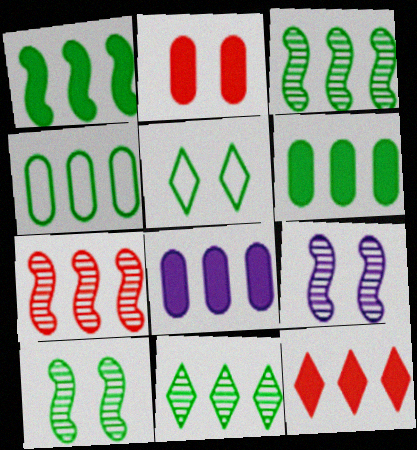[[1, 4, 11], 
[1, 8, 12], 
[2, 5, 9]]